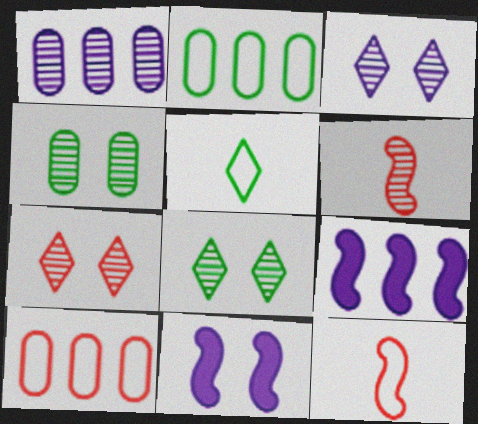[[1, 6, 8], 
[3, 7, 8]]